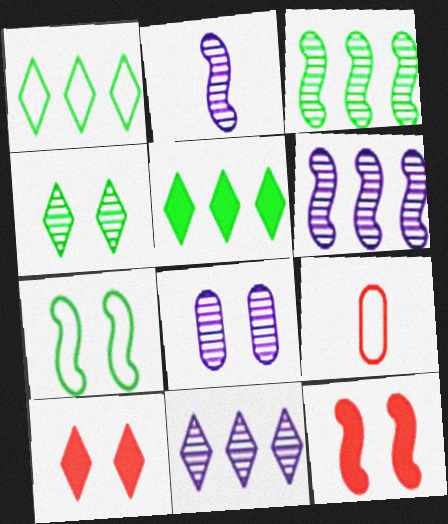[[2, 8, 11], 
[7, 8, 10]]